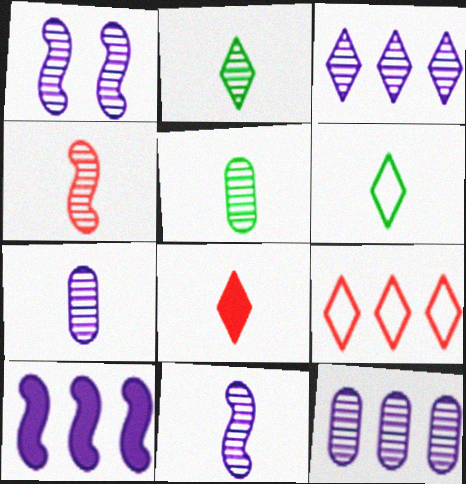[[1, 3, 7], 
[2, 4, 7]]